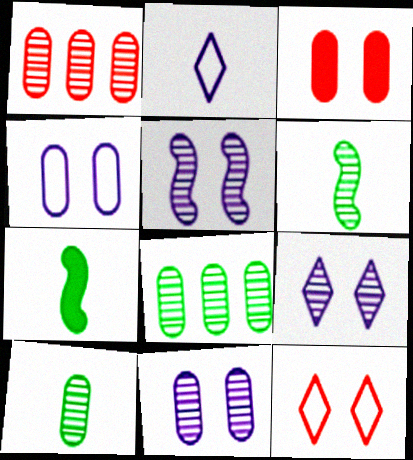[[1, 6, 9], 
[1, 10, 11], 
[5, 9, 11]]